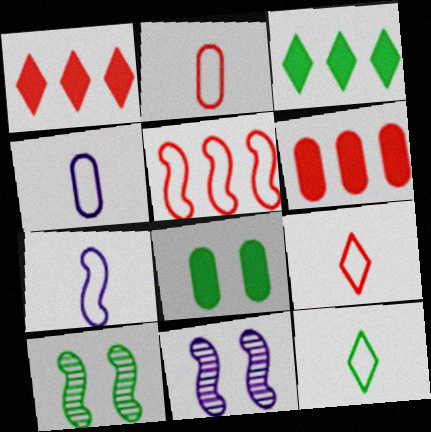[[1, 4, 10], 
[2, 3, 11], 
[2, 7, 12], 
[6, 11, 12]]